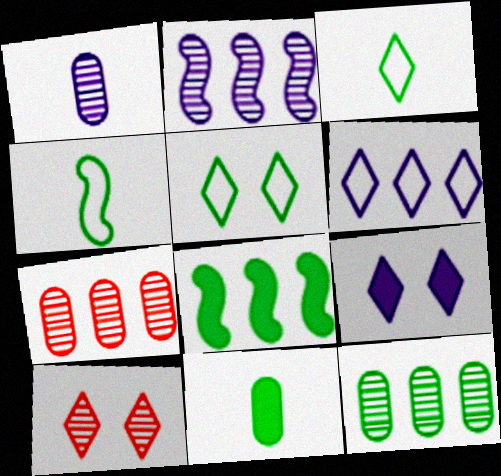[[4, 7, 9], 
[5, 9, 10], 
[6, 7, 8]]